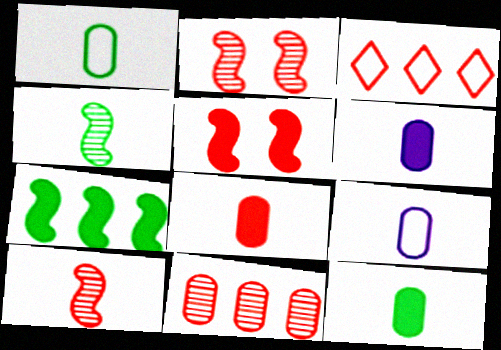[[2, 3, 8], 
[6, 8, 12]]